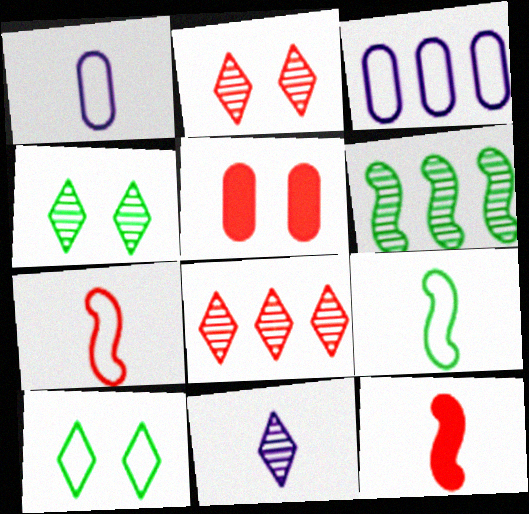[[3, 4, 12], 
[3, 7, 10], 
[4, 8, 11], 
[5, 7, 8]]